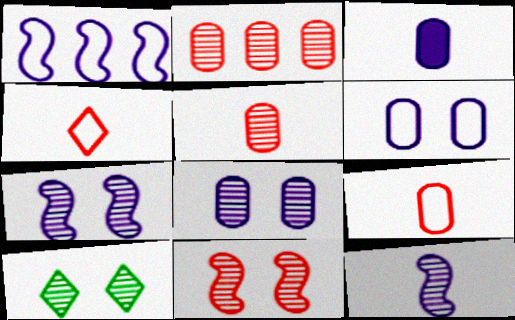[[2, 10, 12], 
[8, 10, 11]]